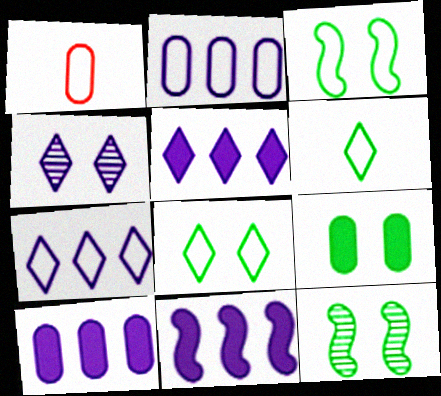[[1, 3, 7], 
[1, 5, 12], 
[5, 10, 11], 
[8, 9, 12]]